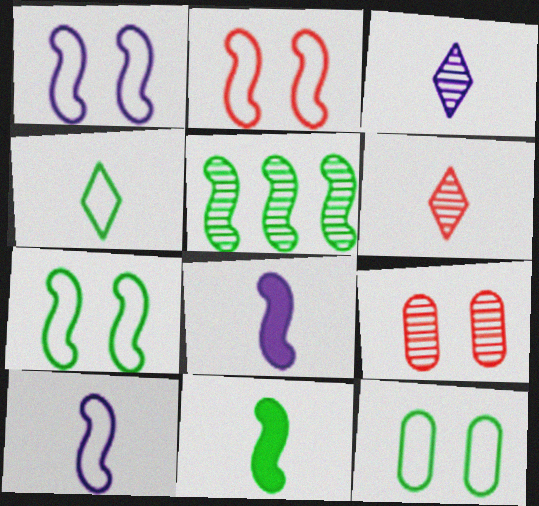[[1, 2, 7], 
[2, 5, 8], 
[3, 5, 9], 
[5, 7, 11]]